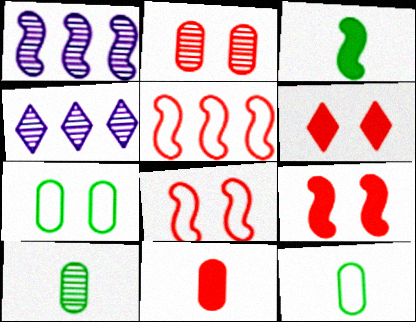[[1, 3, 8], 
[1, 6, 12], 
[2, 6, 8], 
[4, 9, 12]]